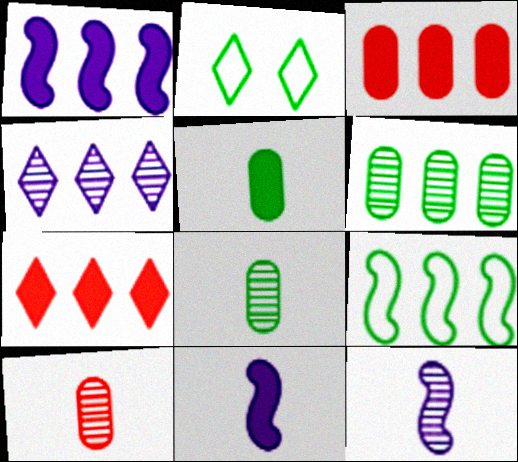[[1, 2, 10], 
[2, 3, 12], 
[3, 4, 9]]